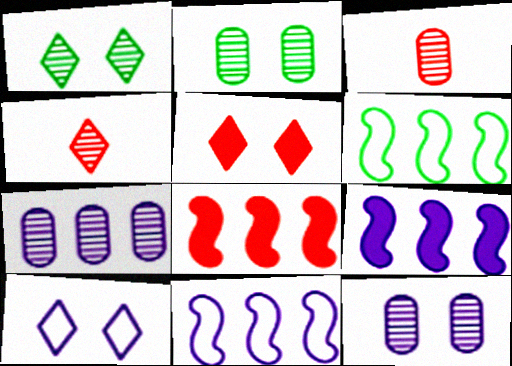[[1, 5, 10], 
[2, 3, 7]]